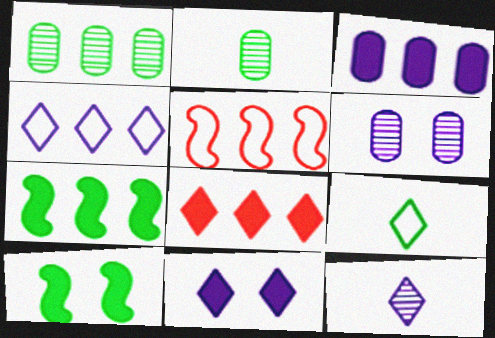[[1, 9, 10], 
[2, 5, 11], 
[3, 7, 8], 
[4, 11, 12]]